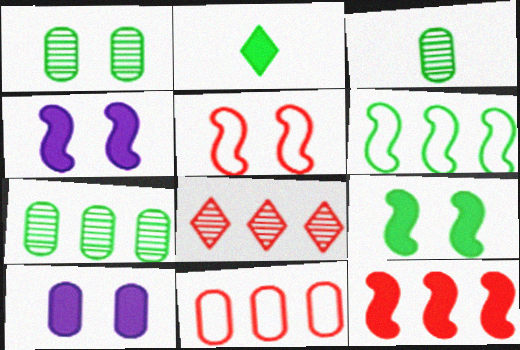[[1, 2, 6], 
[1, 3, 7], 
[2, 10, 12], 
[3, 10, 11], 
[8, 11, 12]]